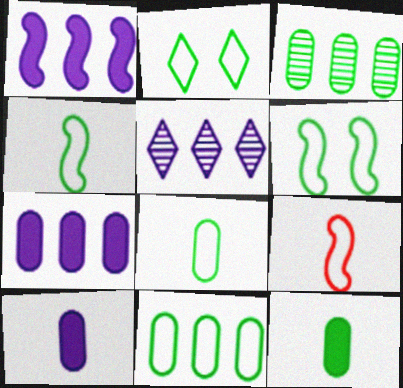[[2, 4, 11]]